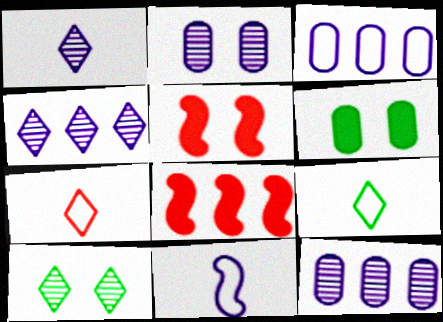[[2, 8, 9], 
[5, 9, 12]]